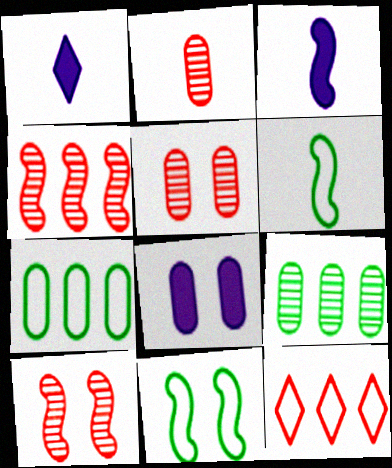[[1, 2, 6], 
[1, 7, 10], 
[2, 7, 8], 
[3, 4, 11]]